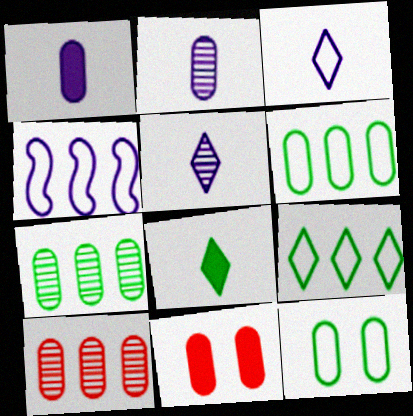[[1, 10, 12], 
[2, 6, 11]]